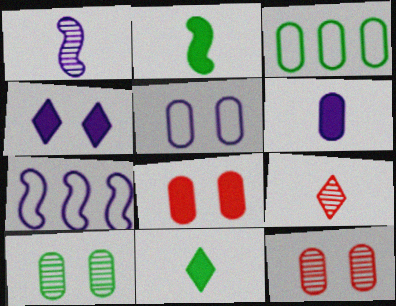[[3, 6, 12], 
[5, 8, 10], 
[7, 11, 12]]